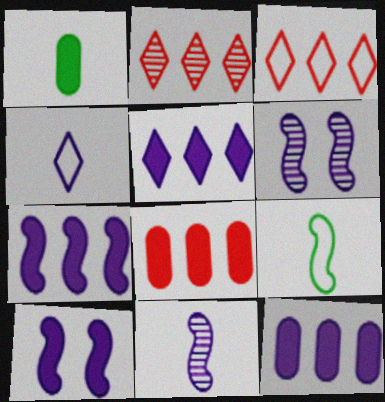[[1, 3, 6], 
[4, 6, 12], 
[5, 7, 12]]